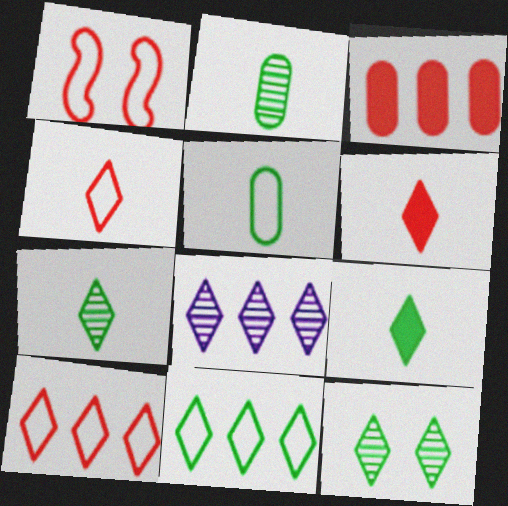[[9, 11, 12]]